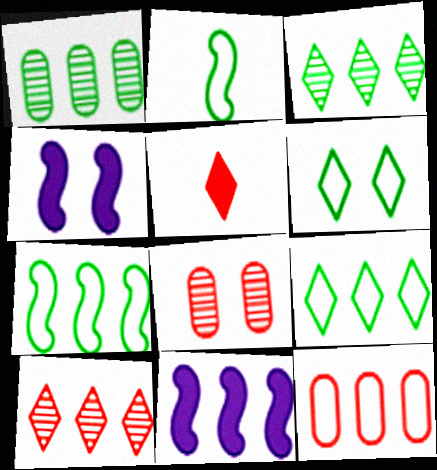[[3, 11, 12], 
[4, 6, 8]]